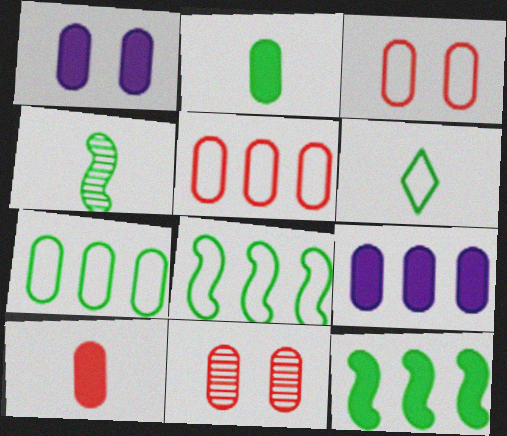[[2, 4, 6], 
[5, 10, 11]]